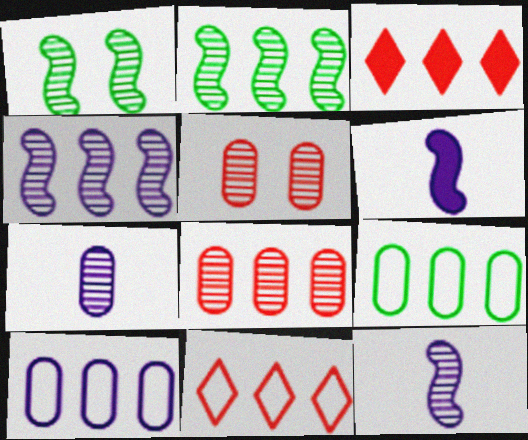[[2, 3, 10], 
[3, 4, 9]]